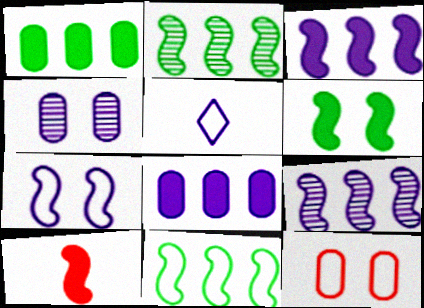[[2, 7, 10], 
[3, 4, 5], 
[3, 6, 10], 
[5, 11, 12]]